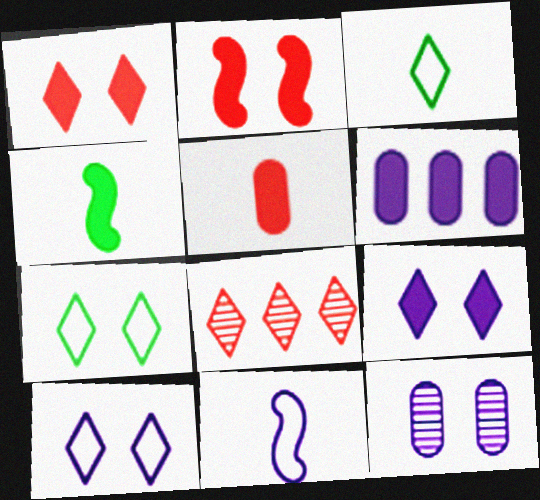[[1, 4, 6], 
[2, 7, 12], 
[3, 8, 9]]